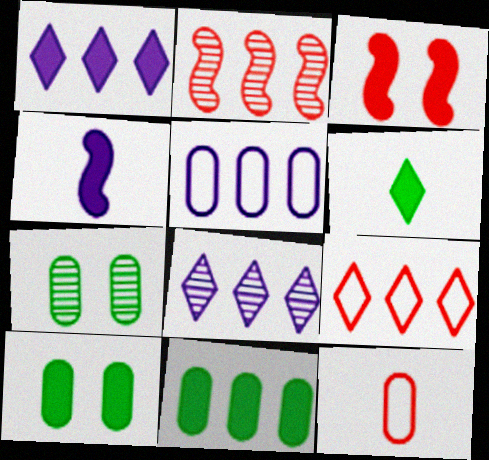[[4, 7, 9]]